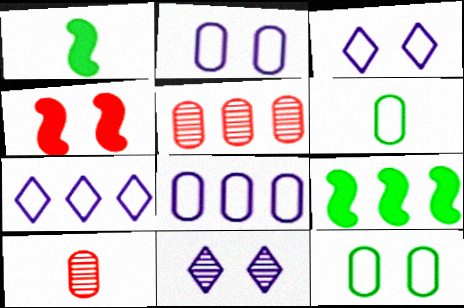[[1, 3, 5], 
[3, 9, 10], 
[4, 11, 12], 
[5, 7, 9]]